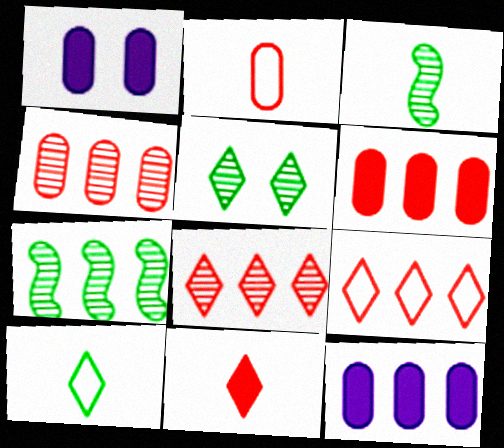[[1, 3, 9], 
[7, 9, 12]]